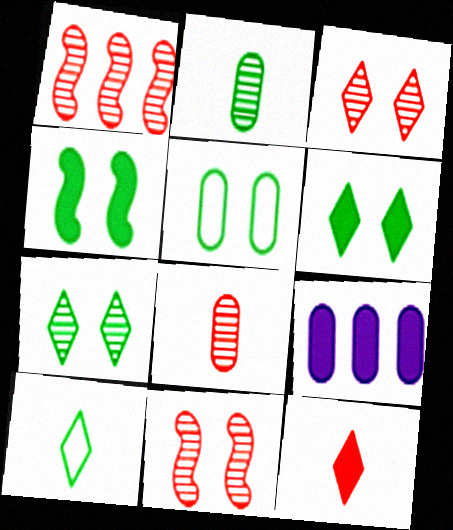[[1, 3, 8], 
[4, 5, 7], 
[4, 9, 12], 
[5, 8, 9], 
[9, 10, 11]]